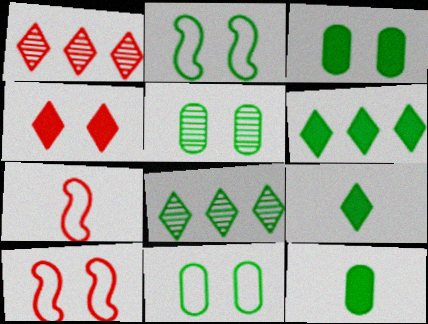[[2, 8, 12], 
[3, 5, 11]]